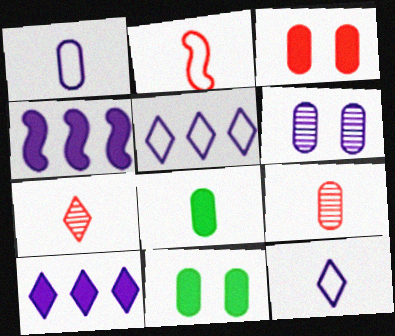[[1, 8, 9], 
[4, 6, 12]]